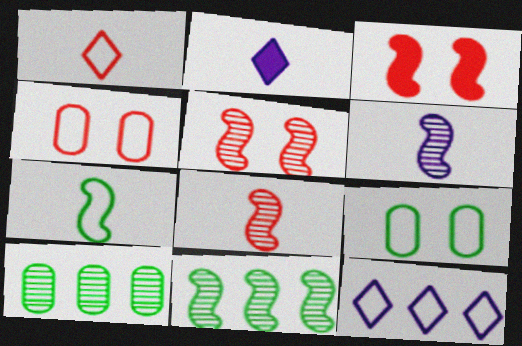[[2, 4, 11], 
[4, 7, 12], 
[5, 6, 11]]